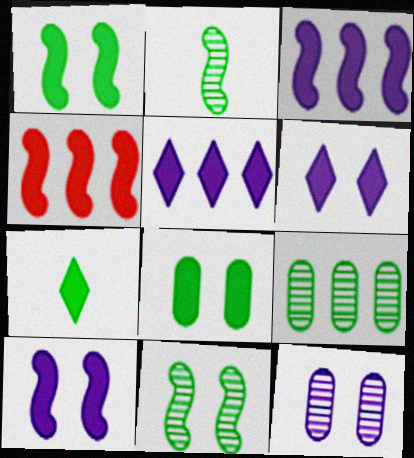[]